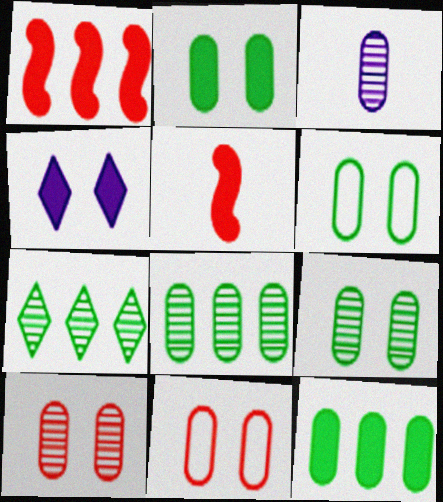[[2, 6, 9], 
[3, 8, 10], 
[3, 11, 12], 
[4, 5, 12]]